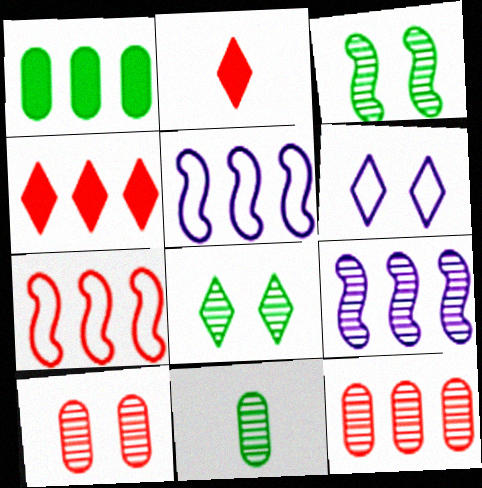[[2, 7, 10], 
[4, 7, 12]]